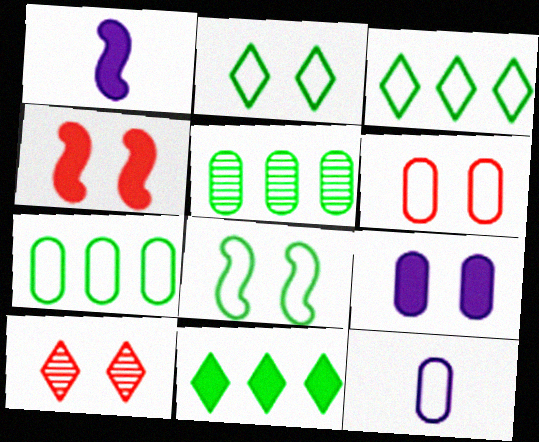[[1, 7, 10], 
[4, 6, 10], 
[6, 7, 12], 
[8, 9, 10]]